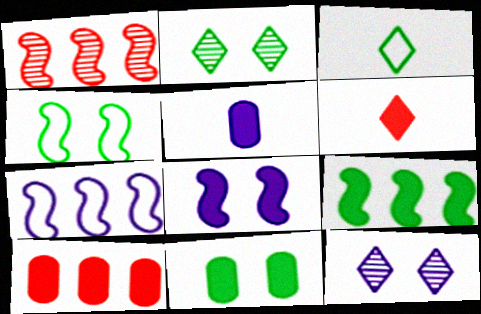[[1, 7, 9], 
[2, 4, 11], 
[5, 7, 12], 
[5, 10, 11]]